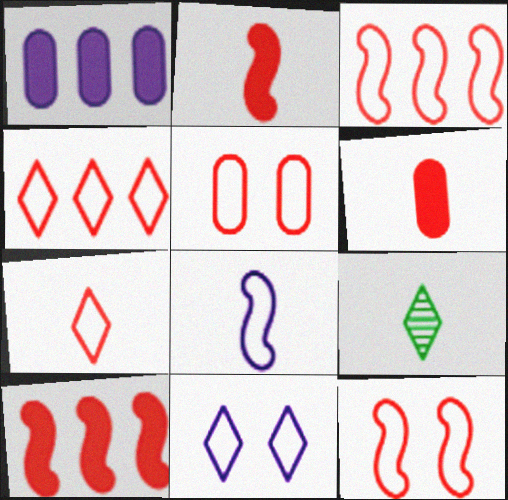[[1, 9, 12], 
[3, 5, 7], 
[6, 8, 9]]